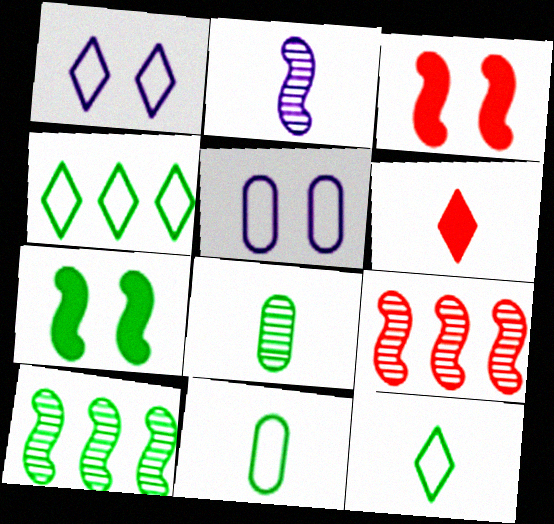[[2, 6, 11], 
[4, 7, 8], 
[5, 6, 10]]